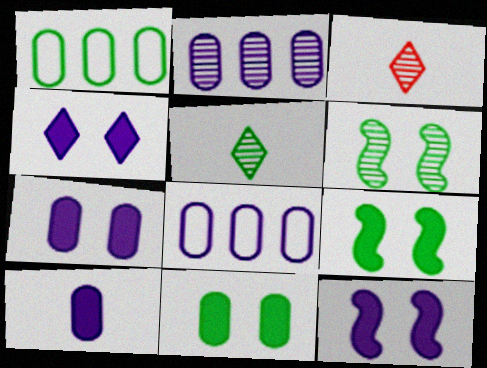[[1, 3, 12], 
[1, 5, 9], 
[2, 3, 6], 
[3, 8, 9], 
[4, 7, 12]]